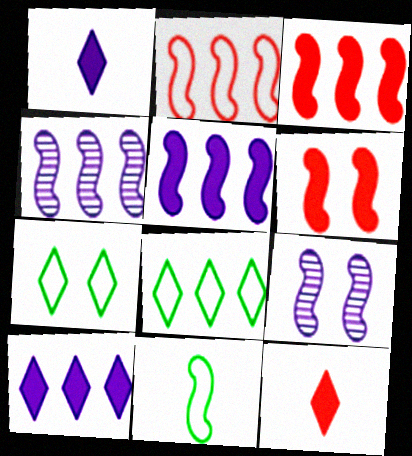[[3, 9, 11], 
[4, 6, 11]]